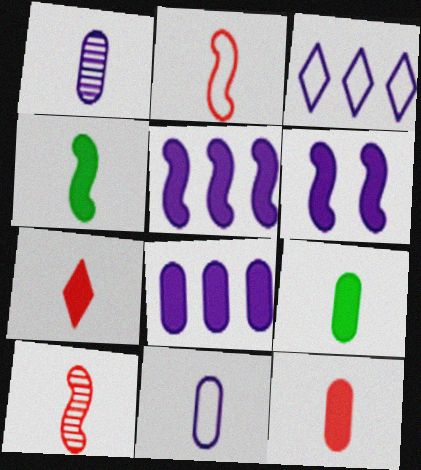[[1, 3, 6]]